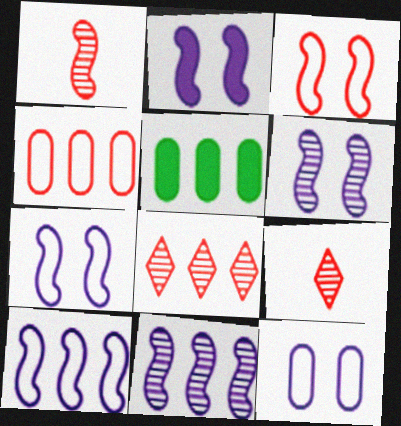[[2, 6, 7], 
[5, 7, 9], 
[5, 8, 10]]